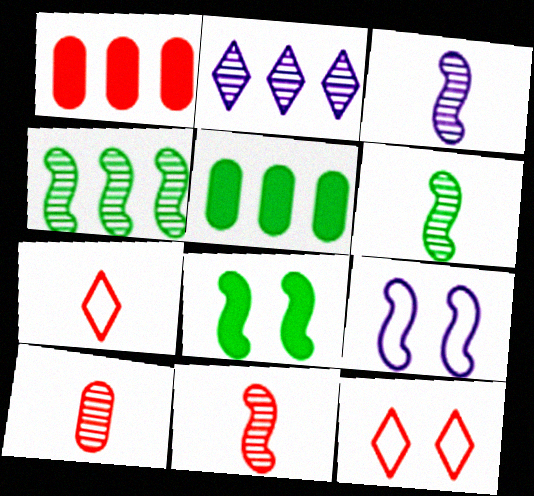[[1, 11, 12], 
[3, 5, 12], 
[3, 6, 11]]